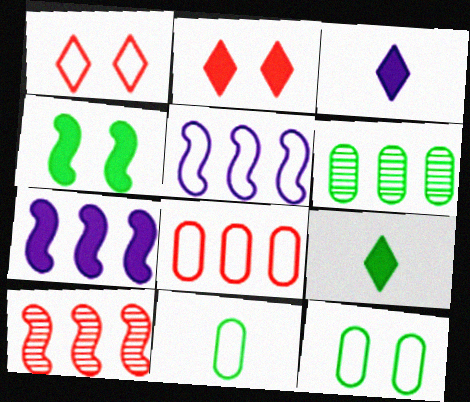[[1, 5, 11], 
[3, 10, 12]]